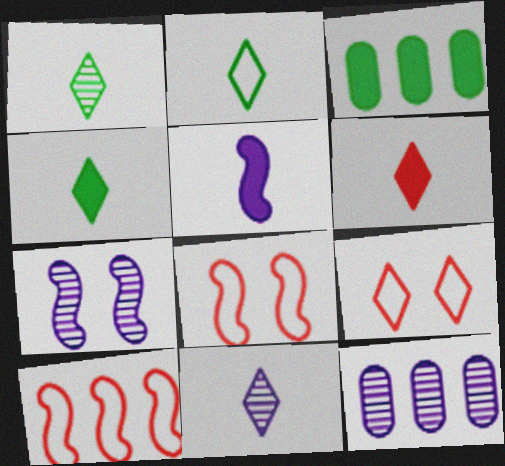[[1, 2, 4], 
[2, 6, 11], 
[3, 8, 11], 
[4, 8, 12], 
[7, 11, 12]]